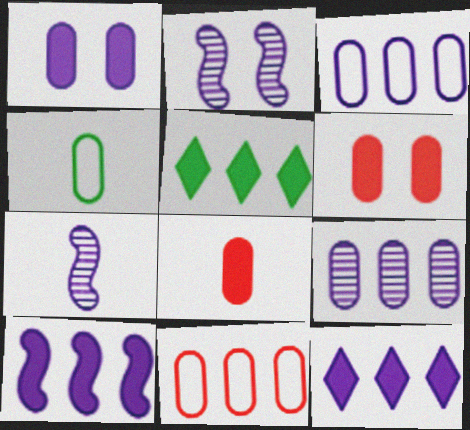[[4, 6, 9]]